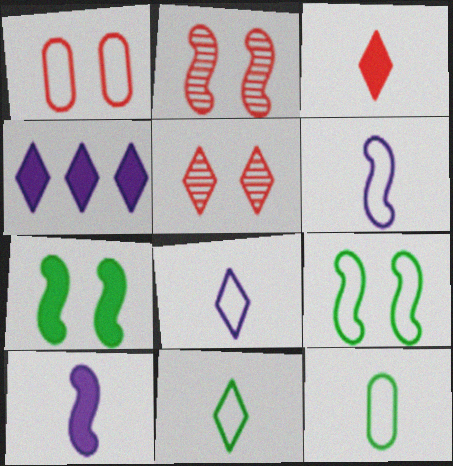[[2, 4, 12], 
[4, 5, 11]]